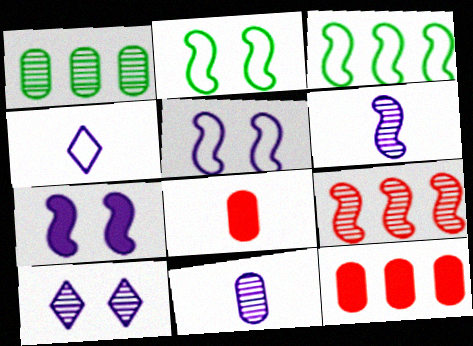[[3, 8, 10]]